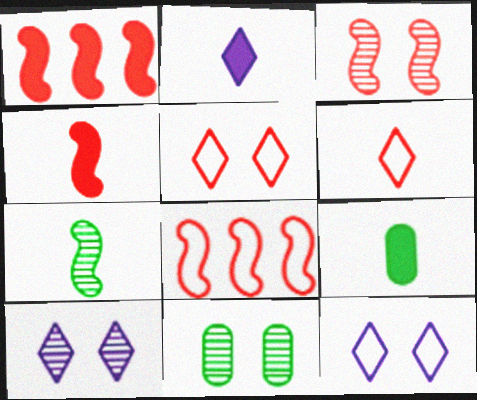[[2, 4, 9], 
[2, 8, 11], 
[3, 4, 8], 
[3, 10, 11], 
[8, 9, 10]]